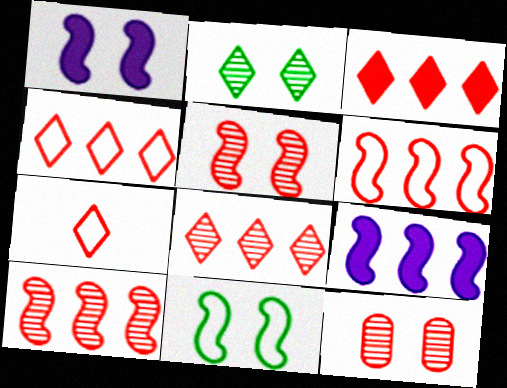[[1, 5, 11], 
[3, 4, 8]]